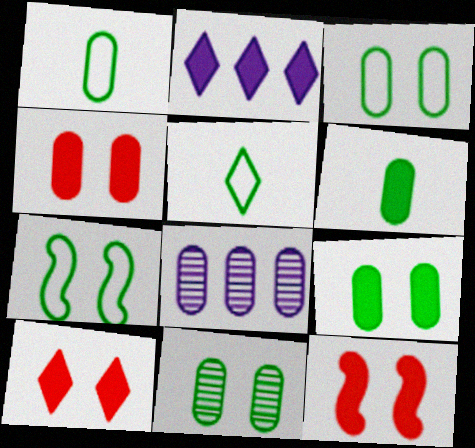[[1, 4, 8], 
[2, 6, 12], 
[3, 9, 11], 
[4, 10, 12], 
[5, 8, 12]]